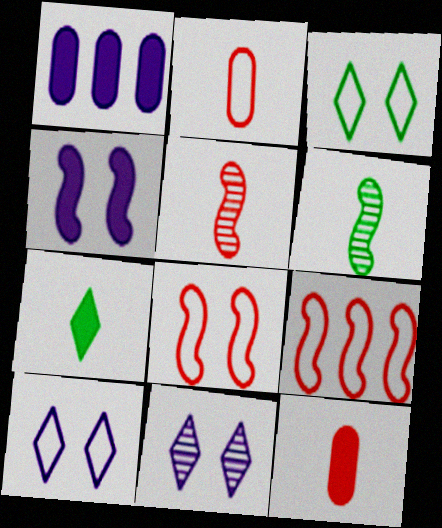[[1, 3, 5], 
[4, 6, 9]]